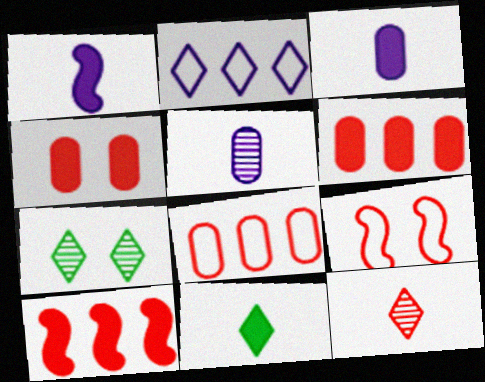[[1, 7, 8], 
[6, 9, 12]]